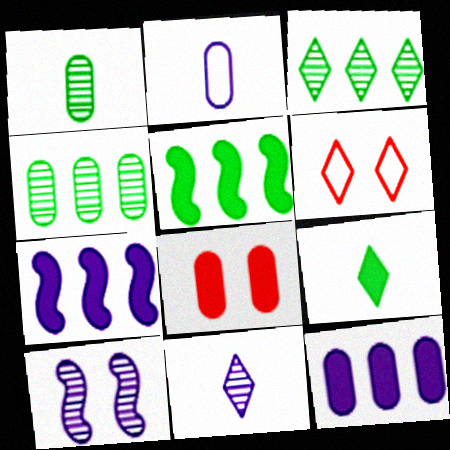[[1, 6, 7], 
[2, 4, 8], 
[7, 8, 9]]